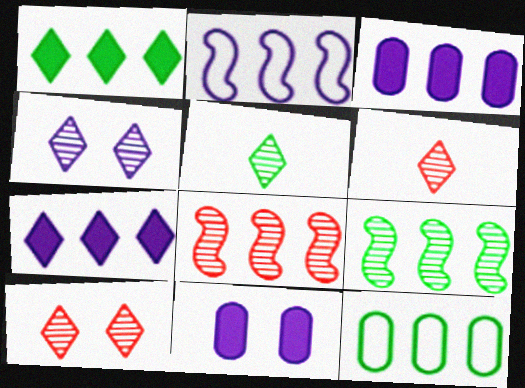[[1, 9, 12], 
[7, 8, 12]]